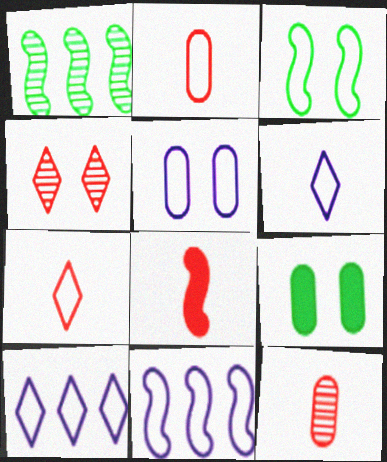[[2, 3, 10], 
[5, 6, 11], 
[7, 8, 12]]